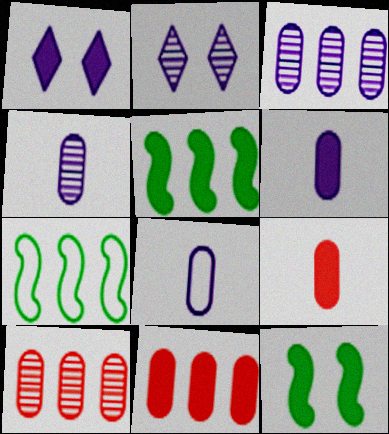[[1, 5, 9], 
[2, 7, 9], 
[4, 6, 8]]